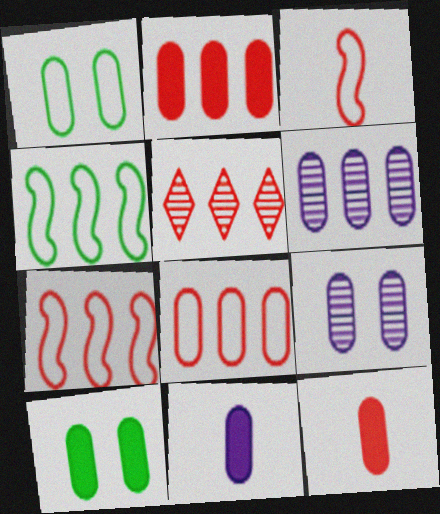[[1, 6, 12], 
[2, 5, 7], 
[2, 10, 11]]